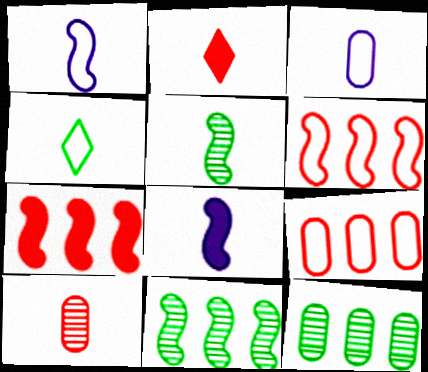[[2, 3, 5], 
[4, 8, 10]]